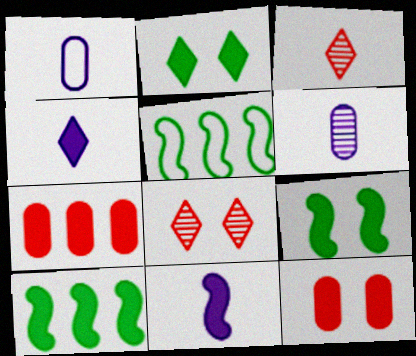[[1, 8, 10], 
[2, 7, 11], 
[4, 7, 9], 
[4, 10, 12]]